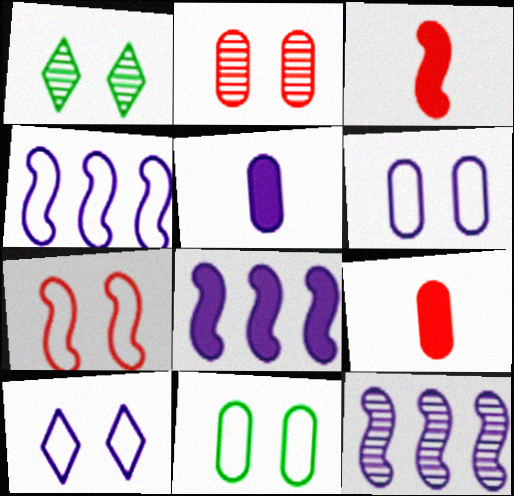[[1, 4, 9], 
[4, 8, 12], 
[5, 10, 12], 
[7, 10, 11]]